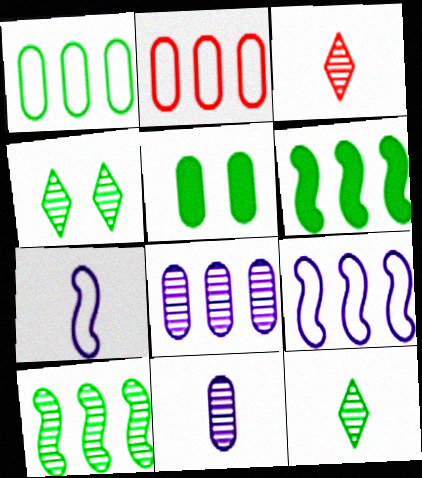[[2, 5, 11], 
[3, 5, 9]]